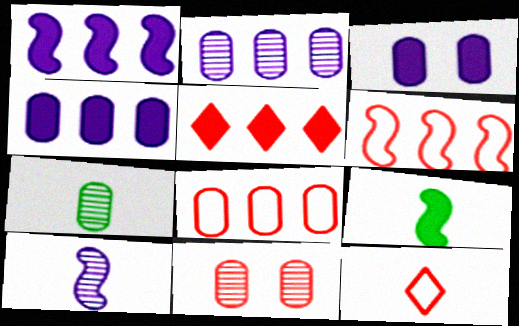[[2, 7, 11], 
[3, 5, 9], 
[3, 7, 8]]